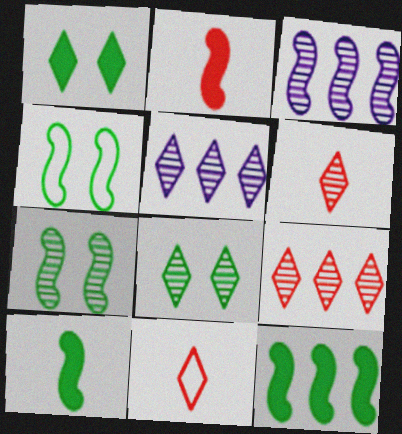[[1, 5, 11], 
[2, 3, 4], 
[5, 6, 8]]